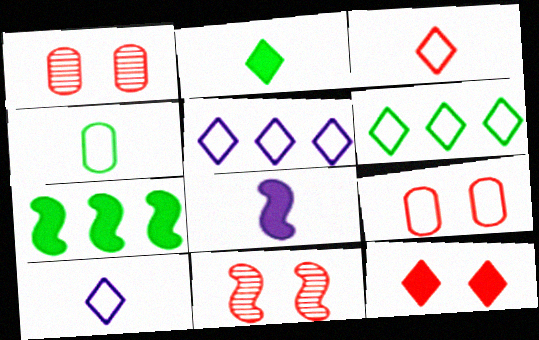[[1, 6, 8], 
[1, 7, 10], 
[9, 11, 12]]